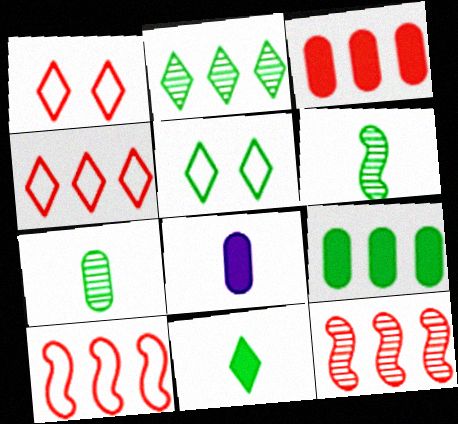[[2, 5, 11], 
[3, 4, 12], 
[5, 6, 9], 
[5, 8, 12]]